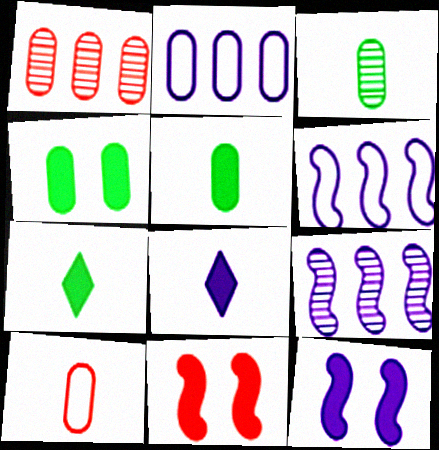[]